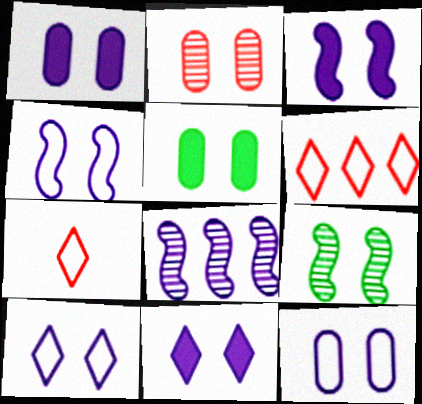[[1, 3, 11], 
[2, 5, 12], 
[4, 10, 12], 
[5, 7, 8]]